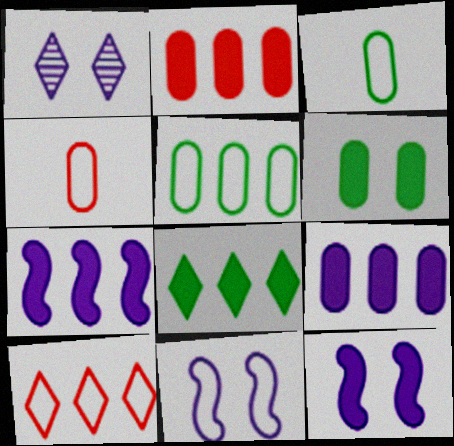[[2, 7, 8], 
[3, 10, 11]]